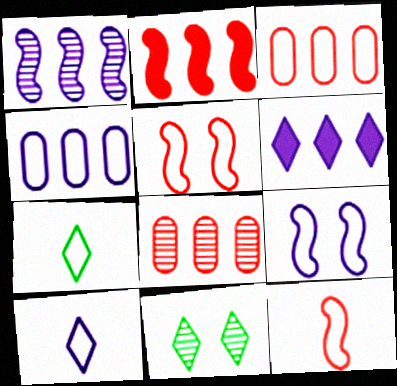[[1, 4, 6], 
[3, 7, 9], 
[4, 5, 7], 
[4, 9, 10]]